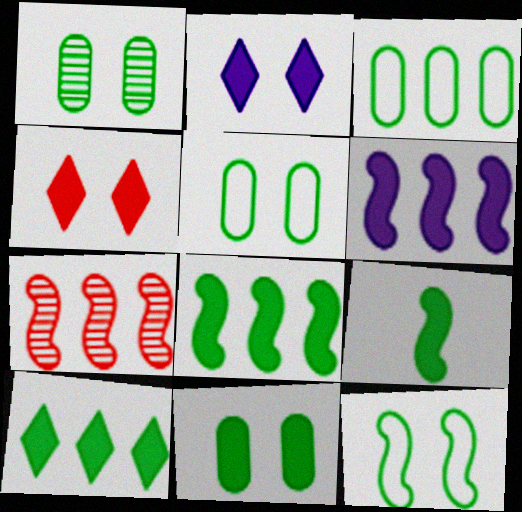[[1, 5, 11], 
[9, 10, 11]]